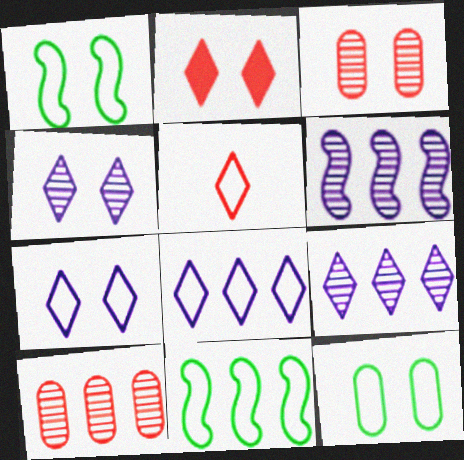[]